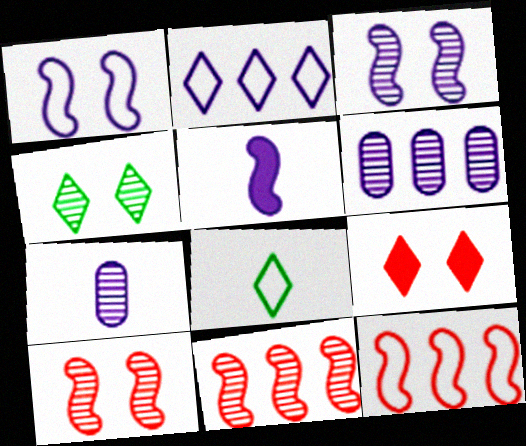[[4, 7, 11]]